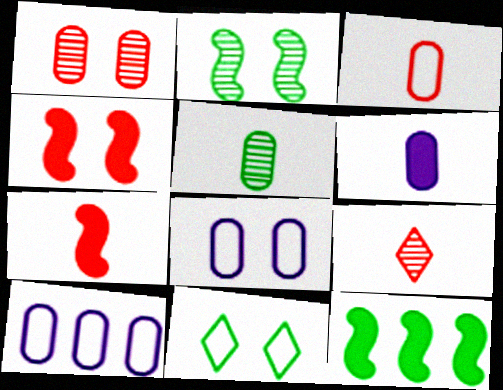[[3, 5, 6], 
[3, 7, 9], 
[5, 11, 12], 
[8, 9, 12]]